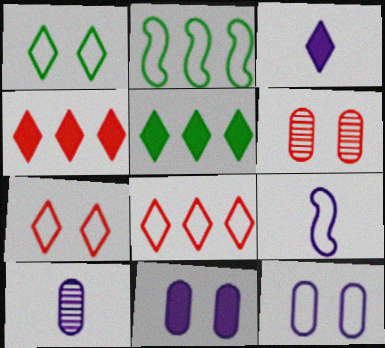[[2, 3, 6], 
[3, 9, 10], 
[5, 6, 9]]